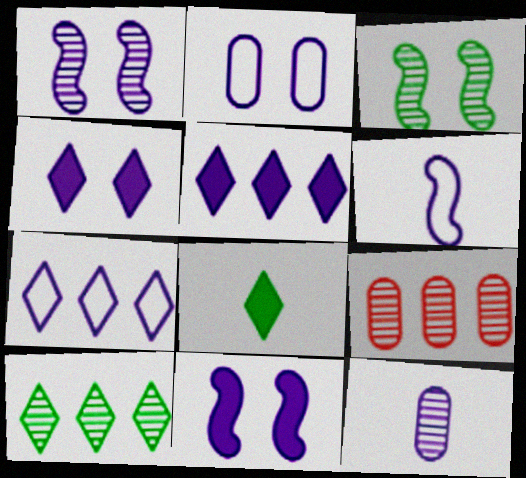[[1, 2, 4], 
[2, 6, 7], 
[7, 11, 12]]